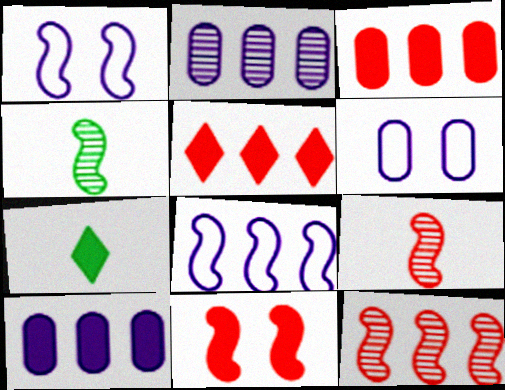[[4, 5, 6], 
[4, 8, 11], 
[6, 7, 12], 
[7, 10, 11]]